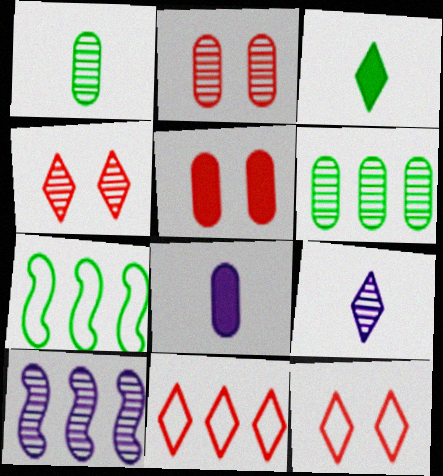[[1, 4, 10], 
[4, 7, 8], 
[5, 7, 9]]